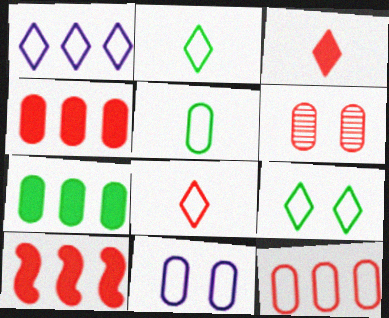[[1, 8, 9], 
[5, 11, 12], 
[6, 8, 10]]